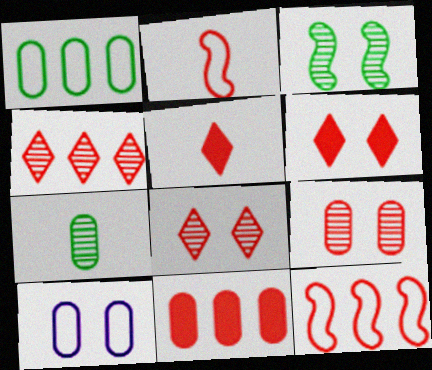[[2, 8, 11], 
[3, 6, 10], 
[4, 11, 12], 
[5, 9, 12], 
[7, 10, 11]]